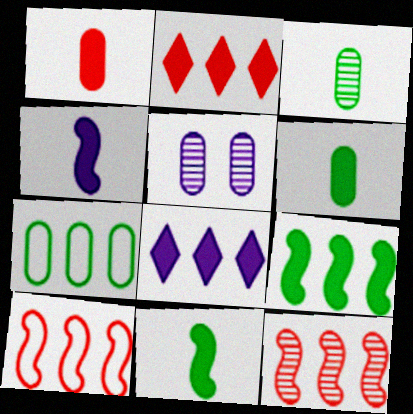[[1, 5, 7], 
[7, 8, 12]]